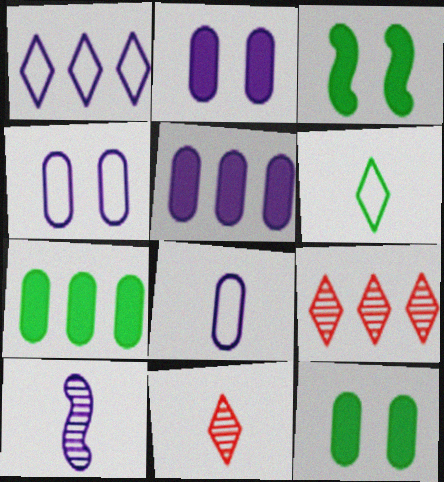[[1, 2, 10], 
[3, 8, 9]]